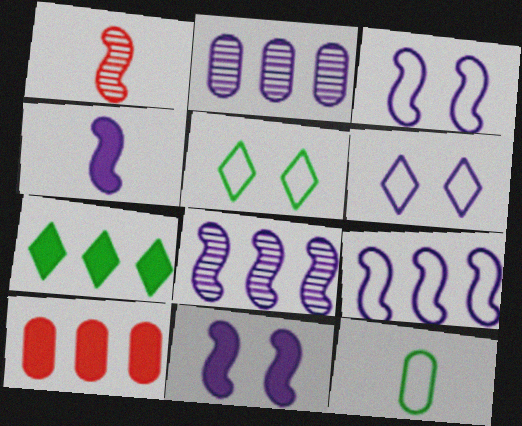[[2, 4, 6], 
[3, 4, 8]]